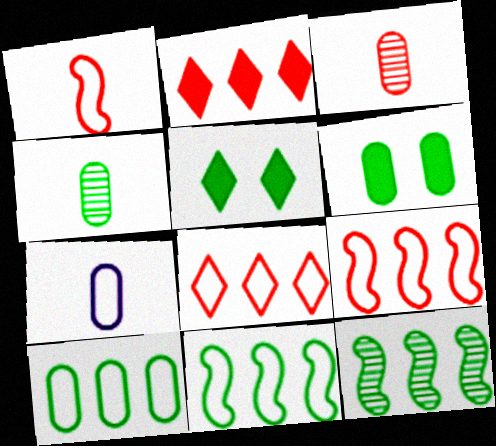[[4, 5, 11], 
[4, 6, 10]]